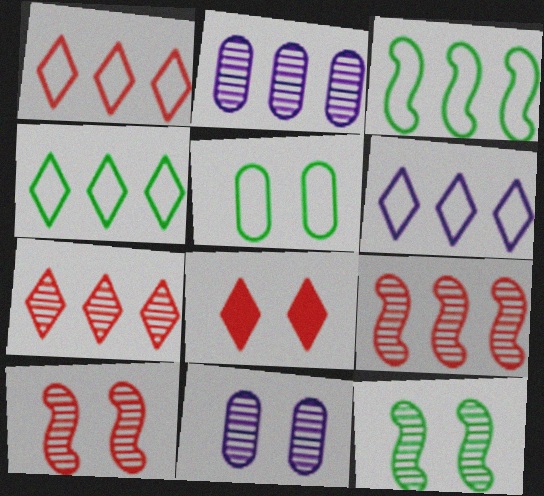[[1, 4, 6]]